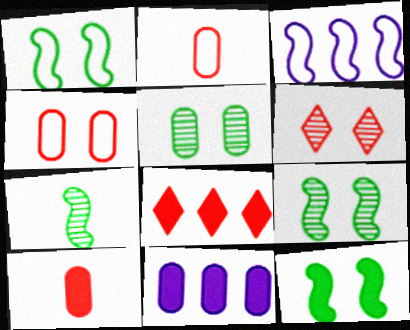[[1, 9, 12], 
[2, 5, 11]]